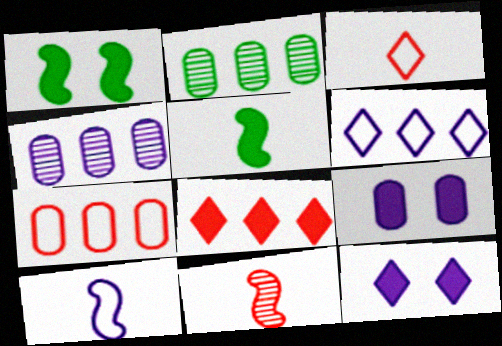[[1, 3, 4], 
[4, 10, 12], 
[5, 8, 9], 
[5, 10, 11]]